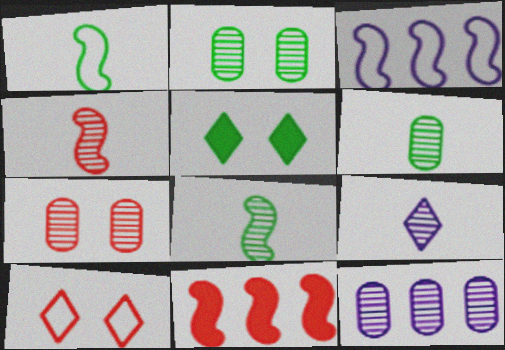[[4, 6, 9], 
[6, 7, 12]]